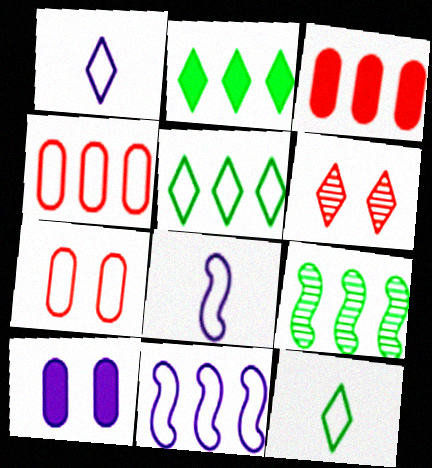[[1, 2, 6], 
[4, 5, 11], 
[5, 7, 8], 
[7, 11, 12]]